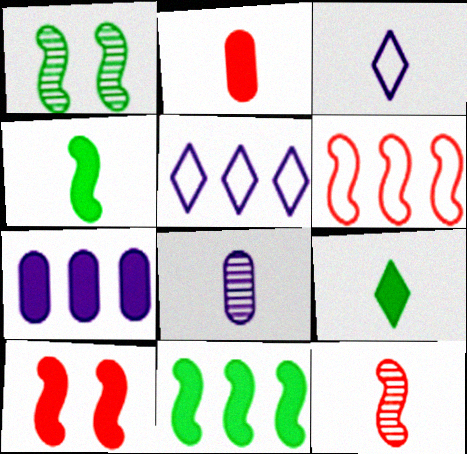[[1, 2, 5], 
[6, 10, 12], 
[7, 9, 10]]